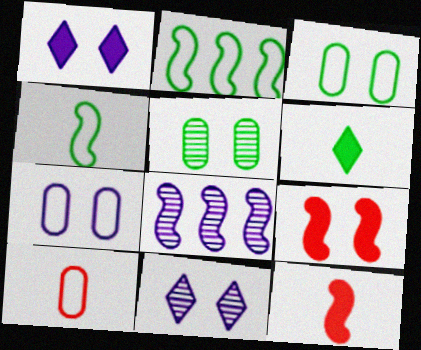[[2, 5, 6], 
[3, 9, 11], 
[4, 8, 9]]